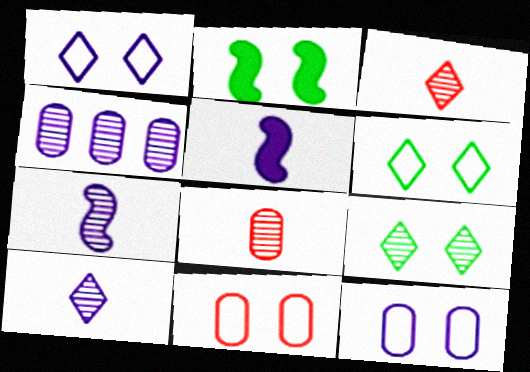[[1, 4, 5]]